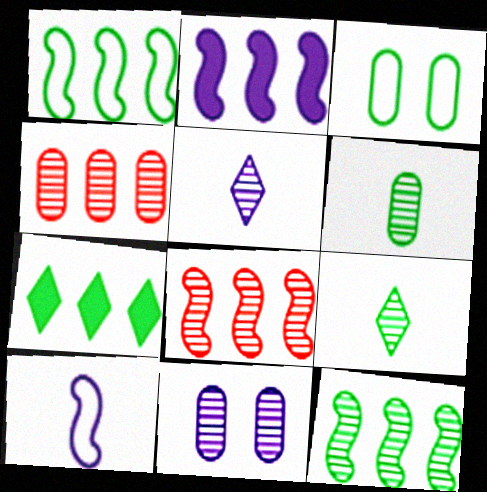[[1, 2, 8], 
[4, 6, 11], 
[8, 9, 11]]